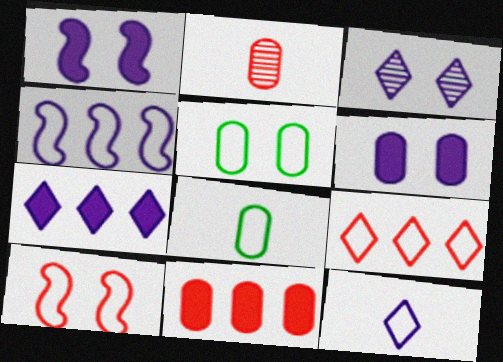[[3, 7, 12]]